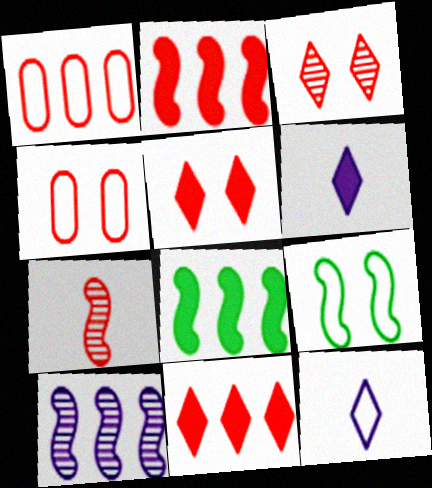[[1, 5, 7], 
[1, 9, 12], 
[4, 7, 11]]